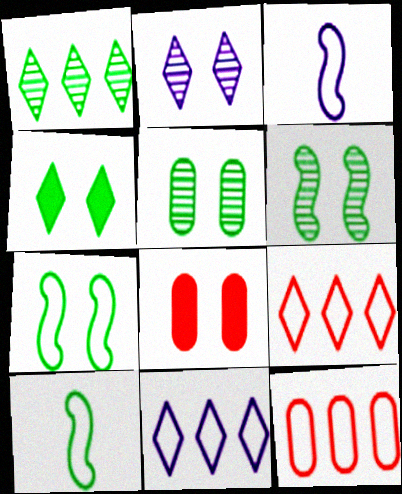[[1, 3, 8], 
[2, 7, 8], 
[4, 5, 7]]